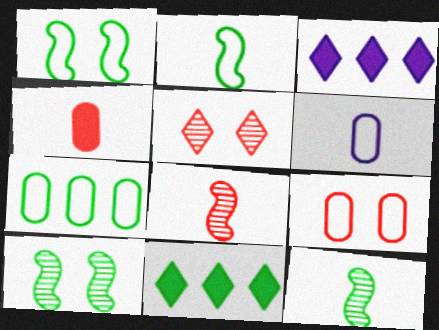[[3, 9, 12], 
[6, 7, 9]]